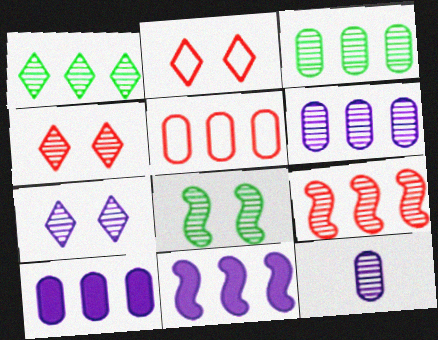[[1, 5, 11], 
[1, 6, 9], 
[3, 5, 10]]